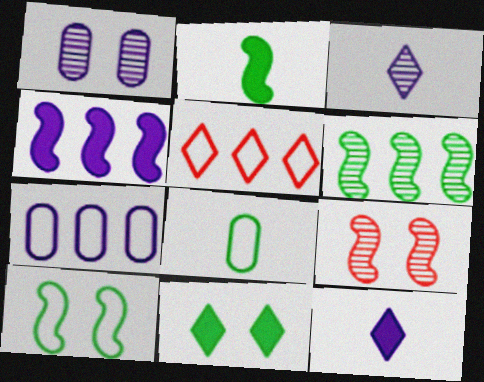[[1, 2, 5], 
[2, 6, 10], 
[3, 5, 11], 
[6, 8, 11]]